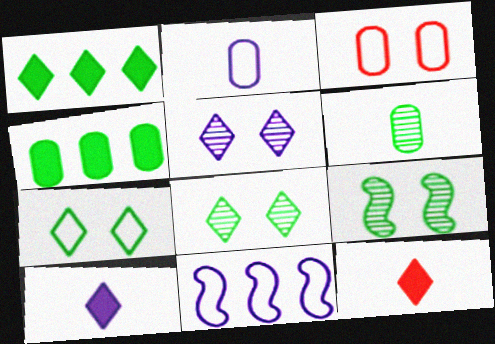[]